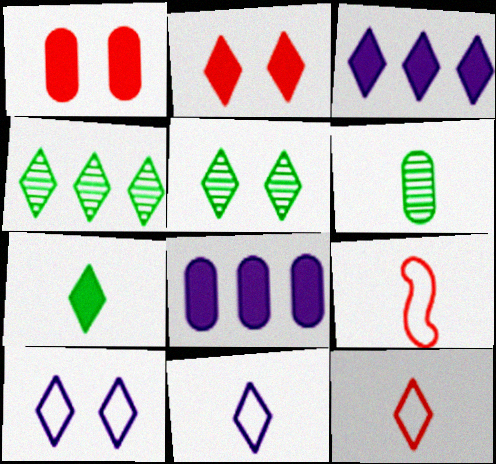[[2, 3, 7], 
[2, 4, 11], 
[2, 5, 10], 
[3, 5, 12], 
[5, 8, 9]]